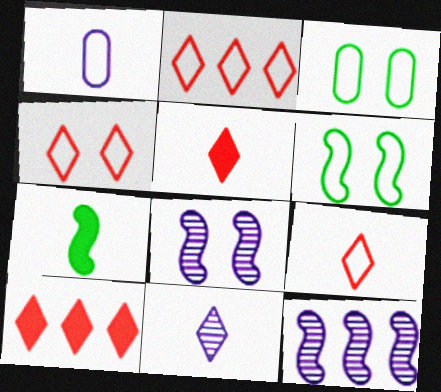[[1, 2, 6], 
[2, 4, 9], 
[3, 5, 12]]